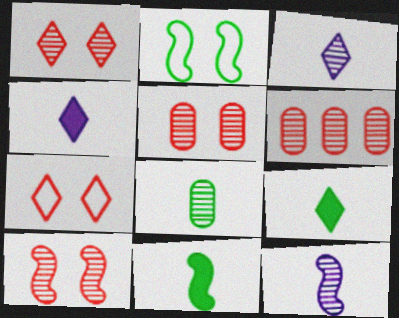[[1, 5, 10], 
[2, 4, 6]]